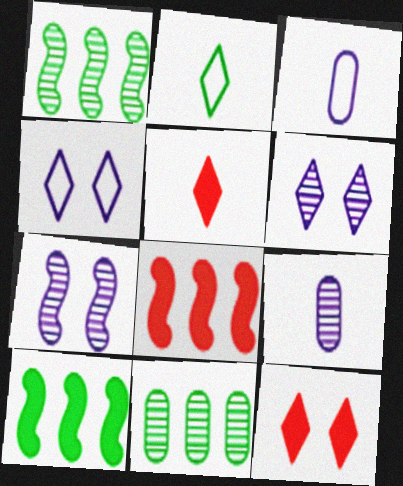[[1, 3, 12]]